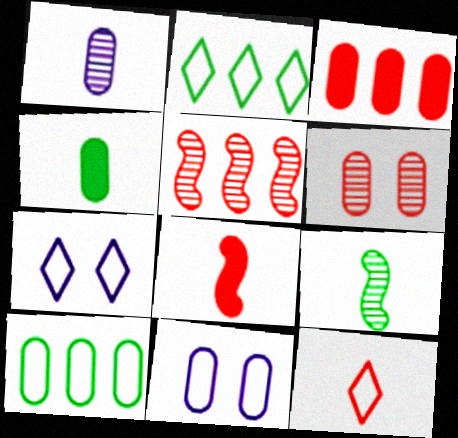[[2, 7, 12], 
[3, 7, 9], 
[4, 5, 7]]